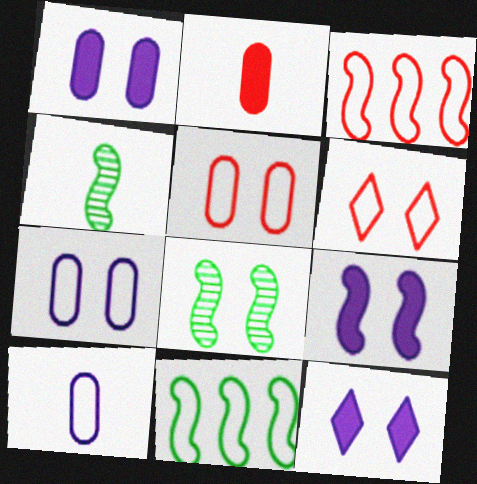[[1, 6, 8], 
[1, 9, 12], 
[3, 4, 9], 
[5, 8, 12], 
[6, 10, 11]]